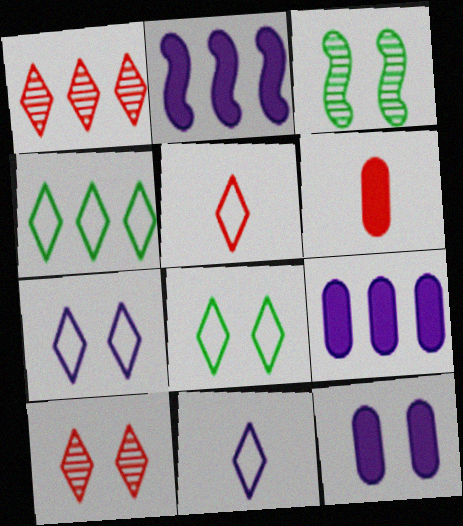[[3, 5, 9], 
[4, 5, 7]]